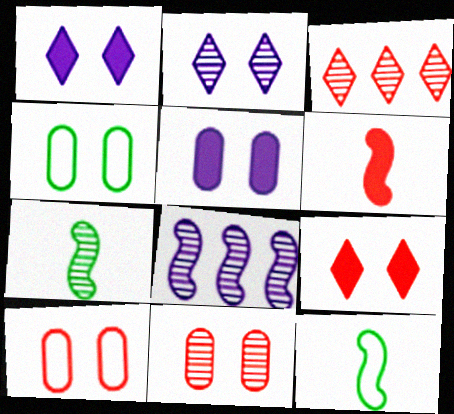[[3, 5, 12], 
[3, 6, 10], 
[4, 5, 11]]